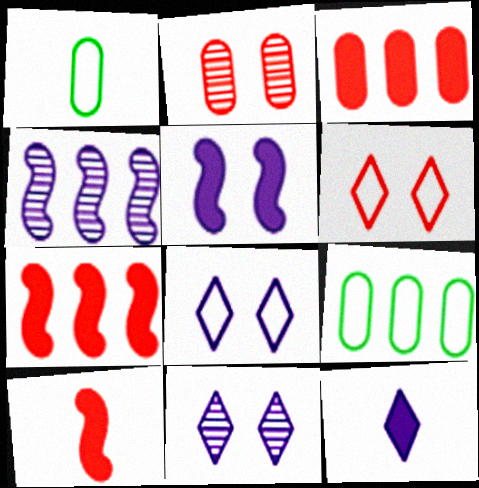[[1, 7, 11], 
[9, 10, 11]]